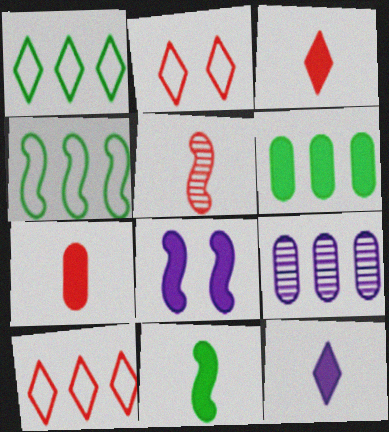[[2, 9, 11], 
[3, 6, 8], 
[4, 5, 8], 
[7, 11, 12]]